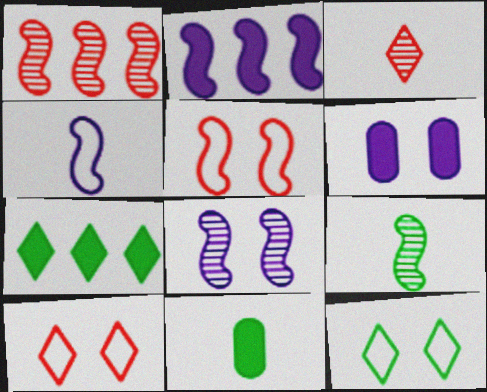[[1, 8, 9], 
[2, 4, 8], 
[2, 5, 9], 
[3, 4, 11]]